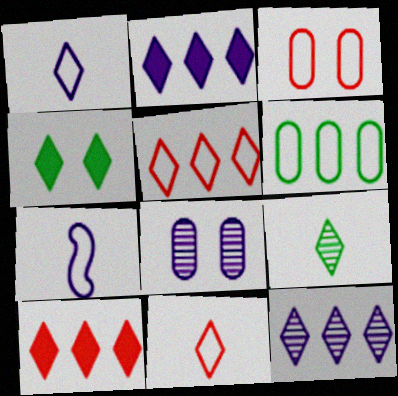[[2, 7, 8], 
[4, 11, 12]]